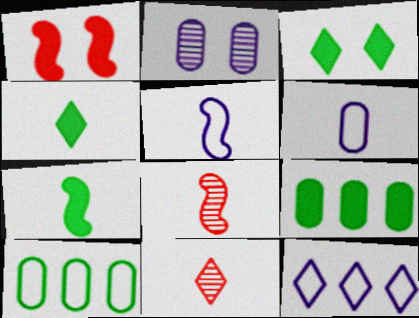[[3, 7, 9], 
[3, 11, 12], 
[4, 6, 8], 
[5, 7, 8], 
[6, 7, 11]]